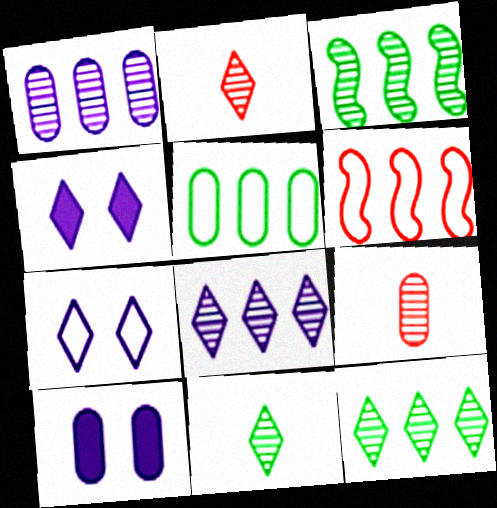[[5, 9, 10], 
[6, 10, 11]]